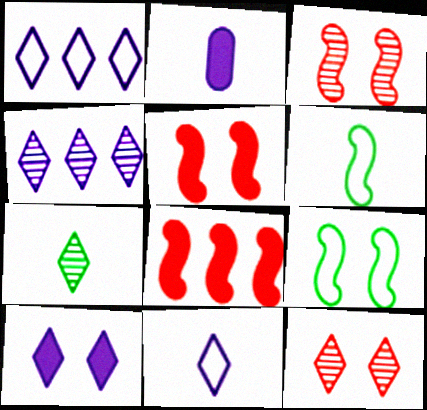[[4, 7, 12], 
[4, 10, 11]]